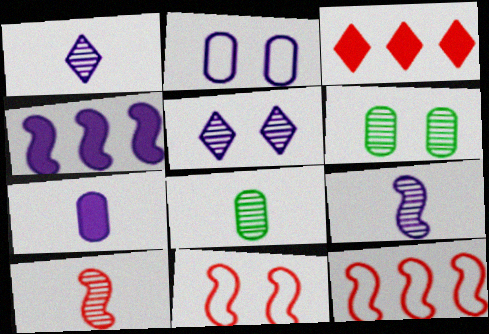[[1, 2, 4], 
[1, 8, 10]]